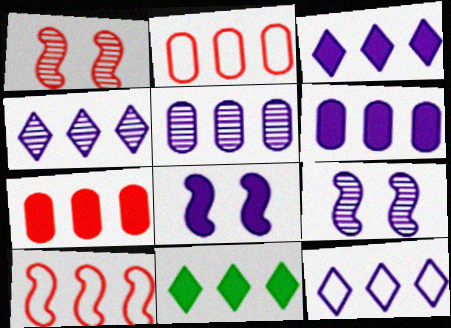[[3, 4, 12], 
[5, 10, 11]]